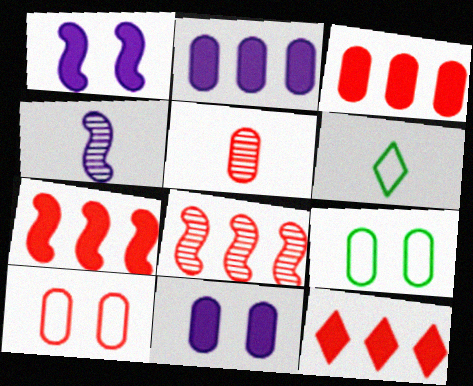[[2, 5, 9], 
[3, 5, 10], 
[3, 7, 12], 
[4, 9, 12], 
[6, 8, 11]]